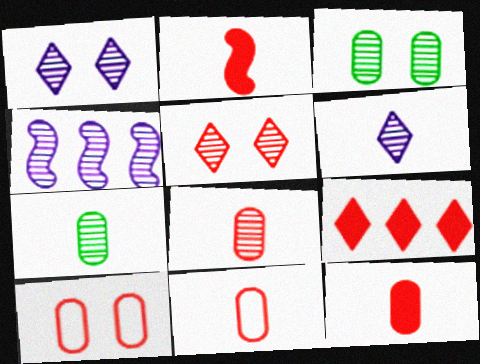[[4, 5, 7], 
[8, 11, 12]]